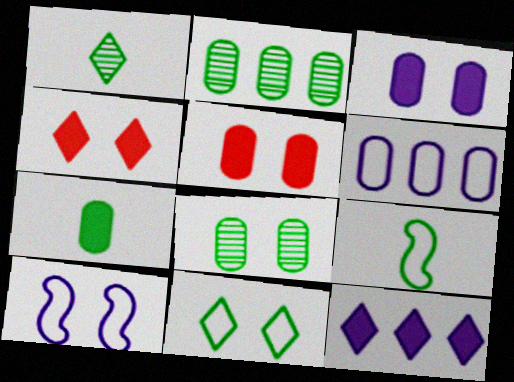[[1, 7, 9], 
[4, 8, 10]]